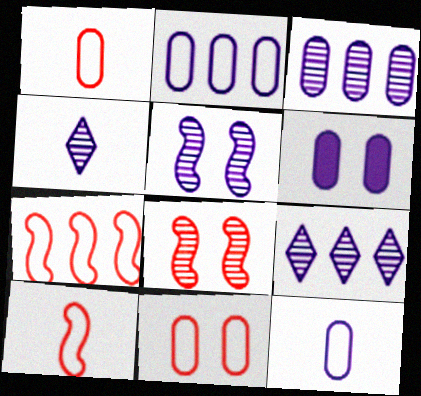[[3, 4, 5], 
[3, 6, 12]]